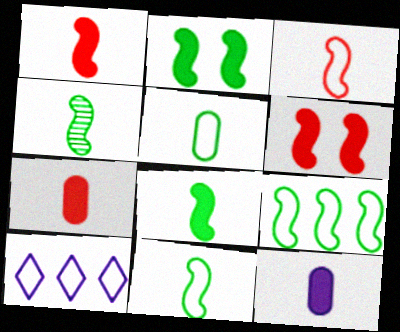[[2, 4, 9], 
[4, 8, 11]]